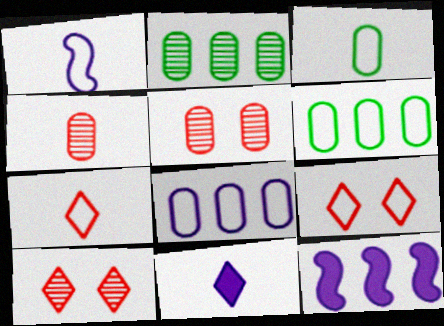[[1, 3, 7], 
[1, 6, 9], 
[3, 10, 12]]